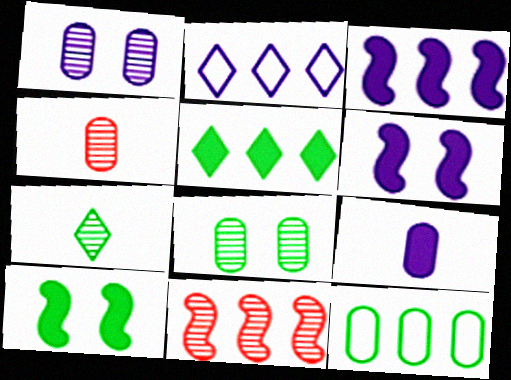[[1, 7, 11], 
[2, 4, 10], 
[7, 10, 12]]